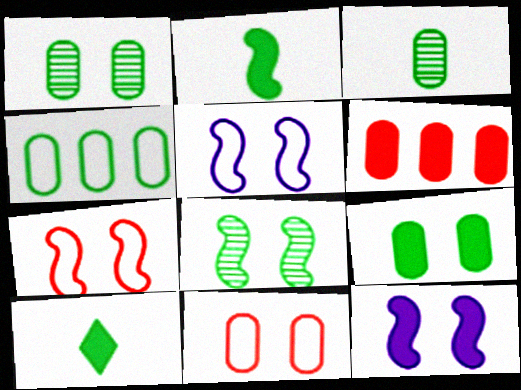[[3, 4, 9], 
[4, 8, 10], 
[6, 10, 12], 
[7, 8, 12]]